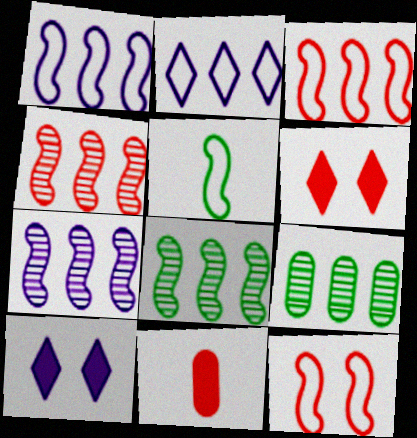[[1, 5, 12], 
[4, 7, 8]]